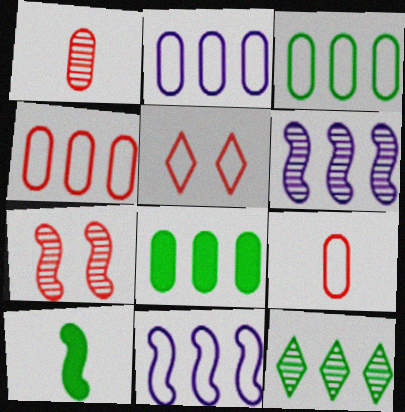[[2, 3, 4], 
[7, 10, 11]]